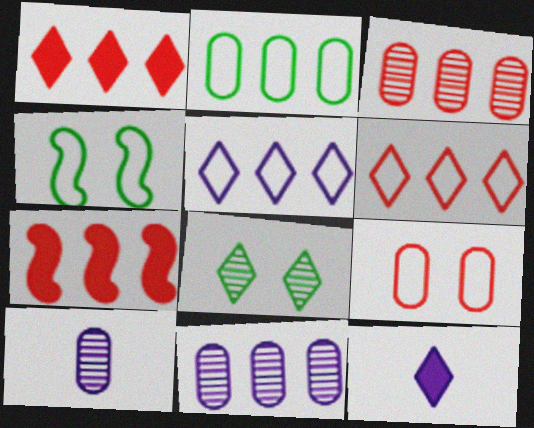[[1, 4, 10], 
[3, 4, 12], 
[3, 6, 7], 
[6, 8, 12]]